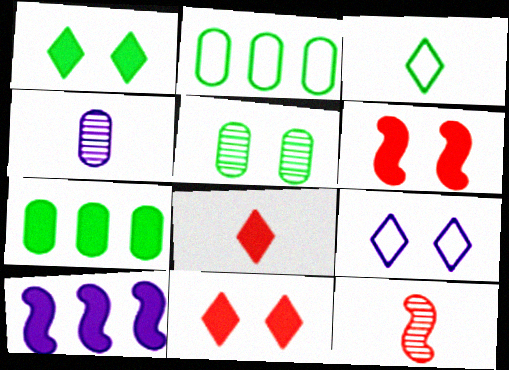[[4, 9, 10], 
[5, 6, 9], 
[7, 9, 12]]